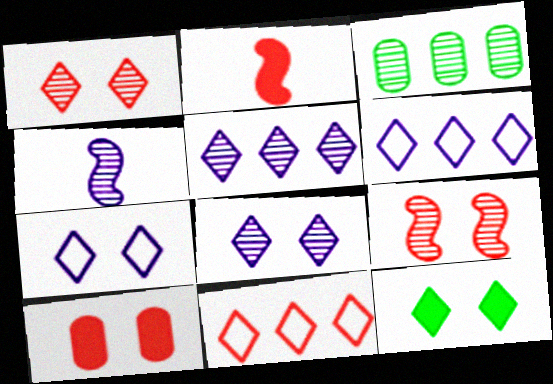[[1, 3, 4], 
[1, 7, 12], 
[2, 3, 7]]